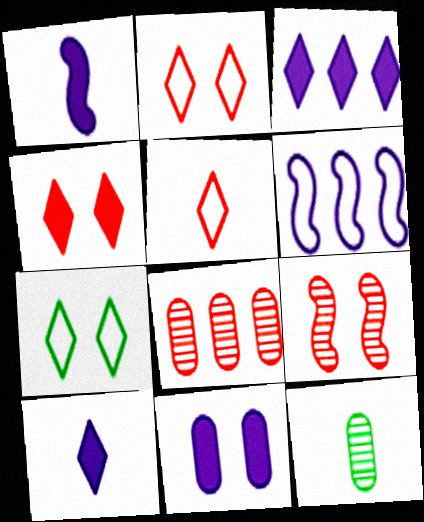[[1, 3, 11], 
[1, 5, 12], 
[1, 7, 8], 
[4, 6, 12], 
[7, 9, 11]]